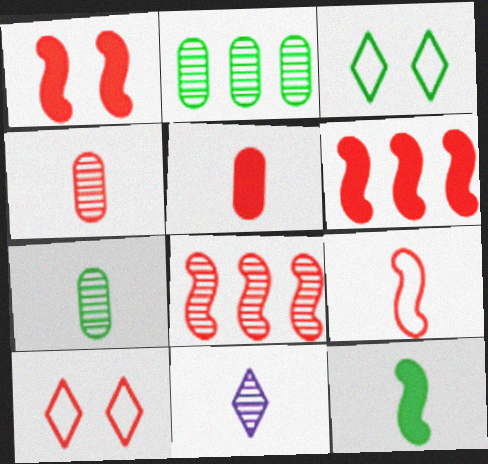[[1, 8, 9], 
[2, 3, 12], 
[4, 6, 10], 
[5, 8, 10]]